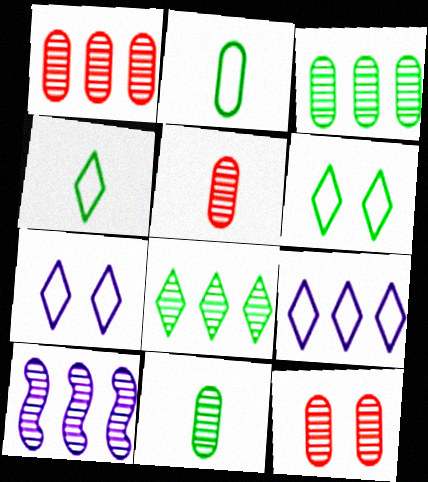[[1, 5, 12], 
[1, 8, 10]]